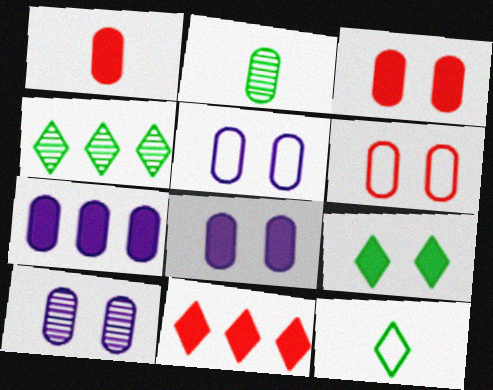[[2, 6, 7], 
[4, 9, 12], 
[5, 8, 10]]